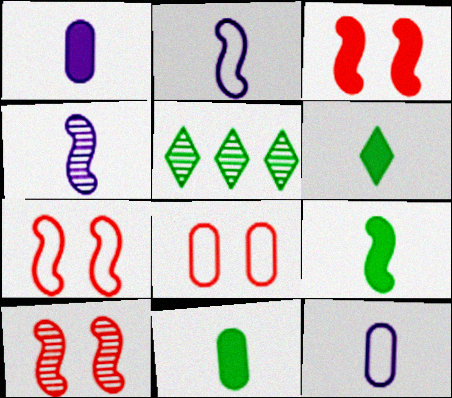[[1, 5, 7], 
[3, 5, 12], 
[3, 7, 10], 
[6, 9, 11]]